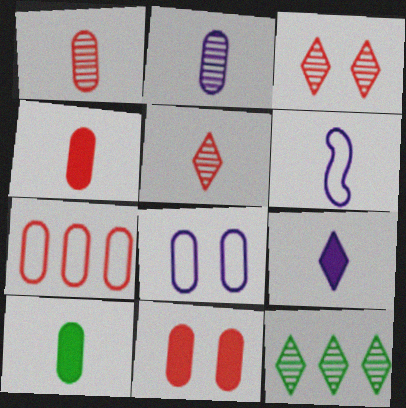[[1, 7, 11], 
[2, 6, 9], 
[5, 6, 10], 
[6, 11, 12]]